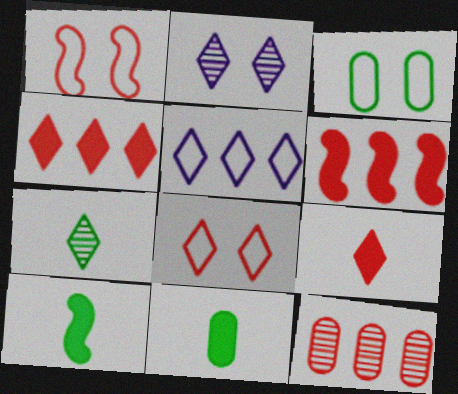[[1, 9, 12]]